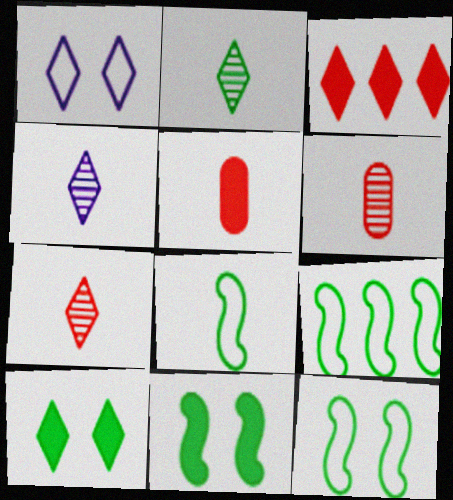[[1, 2, 3], 
[2, 4, 7], 
[4, 5, 8], 
[8, 9, 12]]